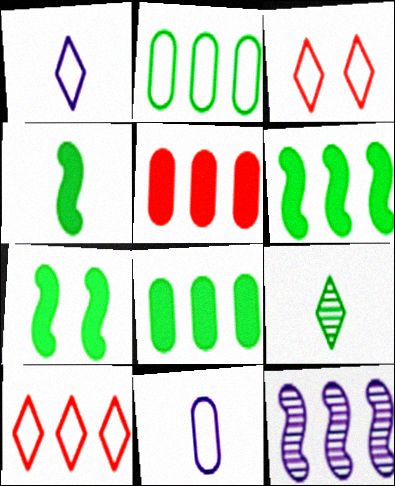[[2, 7, 9], 
[4, 6, 7], 
[8, 10, 12]]